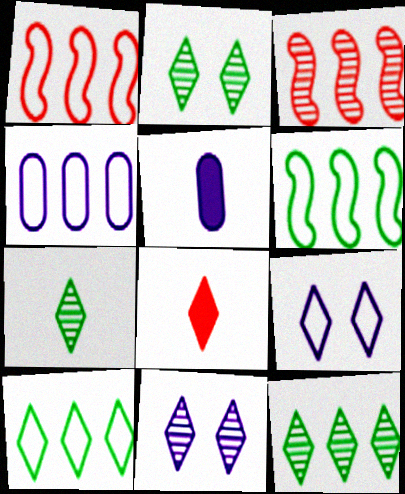[[1, 2, 5], 
[1, 4, 10], 
[2, 7, 12], 
[8, 9, 12], 
[8, 10, 11]]